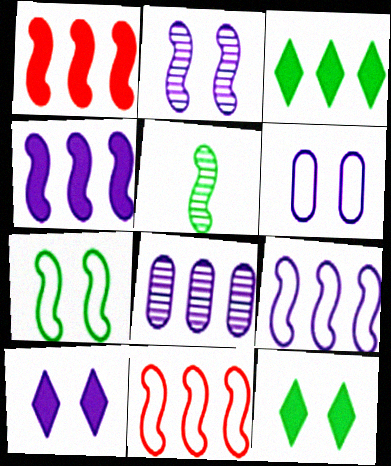[[2, 6, 10], 
[3, 8, 11]]